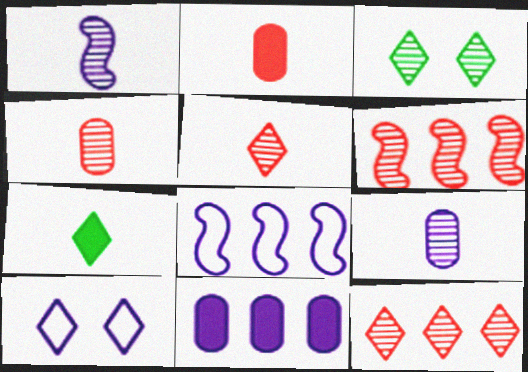[[1, 10, 11], 
[2, 3, 8], 
[3, 6, 9], 
[7, 10, 12]]